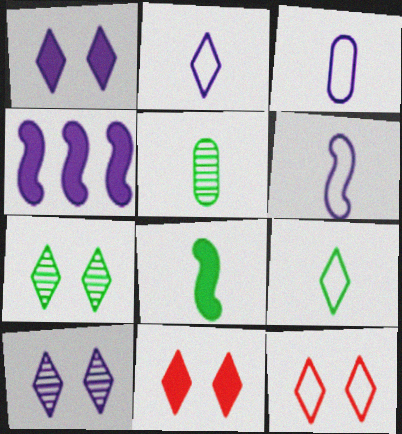[[1, 7, 12], 
[2, 3, 6], 
[3, 4, 10], 
[4, 5, 12], 
[5, 8, 9]]